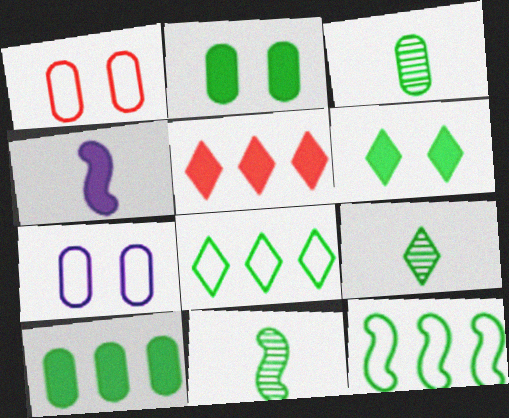[[2, 4, 5], 
[2, 8, 11], 
[2, 9, 12], 
[3, 6, 12], 
[3, 9, 11], 
[5, 7, 11], 
[6, 8, 9]]